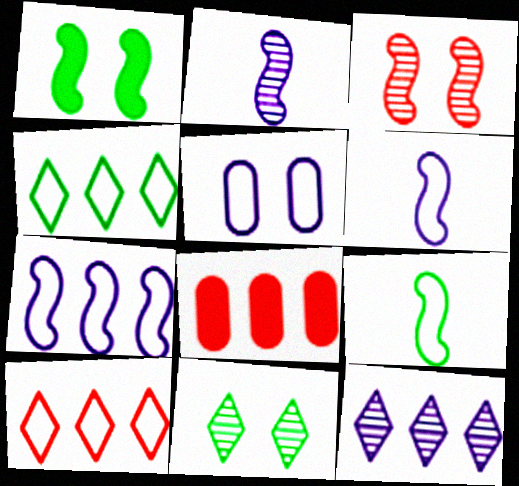[[5, 9, 10], 
[6, 8, 11]]